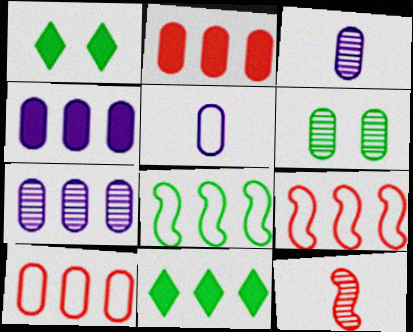[[1, 3, 9], 
[2, 5, 6], 
[7, 9, 11]]